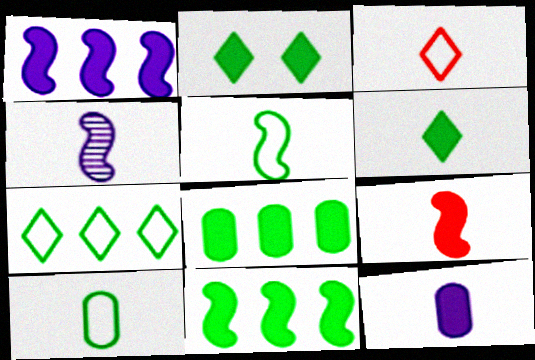[[4, 5, 9], 
[6, 9, 12]]